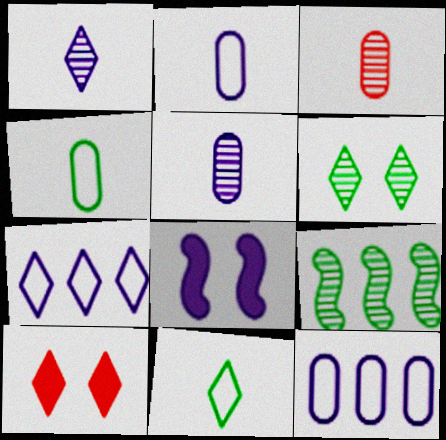[[1, 8, 12], 
[2, 9, 10], 
[5, 7, 8]]